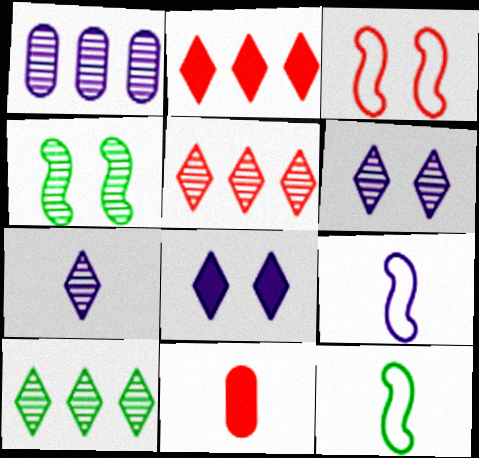[[1, 8, 9], 
[3, 5, 11], 
[7, 11, 12]]